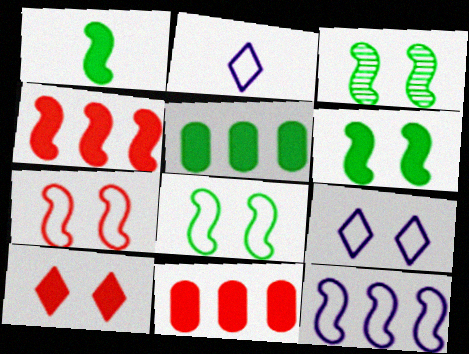[[2, 3, 11], 
[3, 6, 8]]